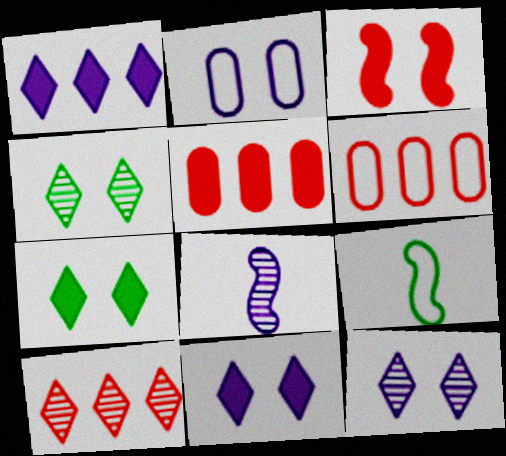[[1, 2, 8], 
[2, 3, 4], 
[5, 9, 12], 
[6, 7, 8]]